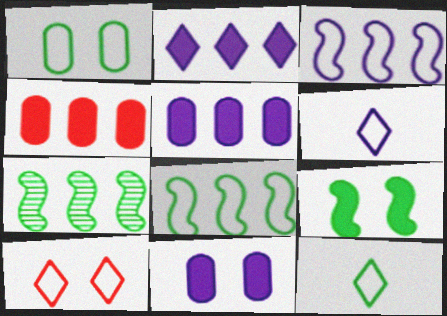[[1, 8, 12]]